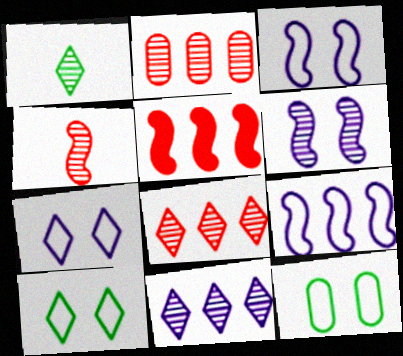[[1, 2, 6]]